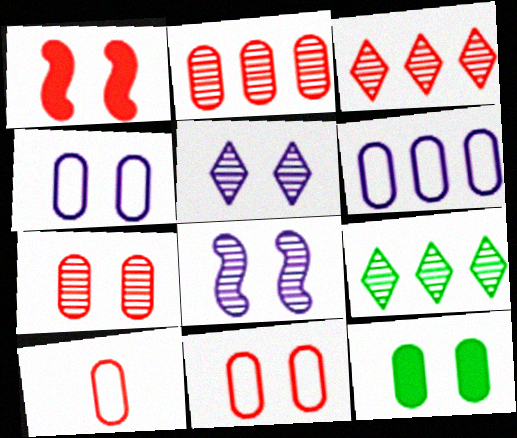[[1, 3, 10], 
[4, 7, 12]]